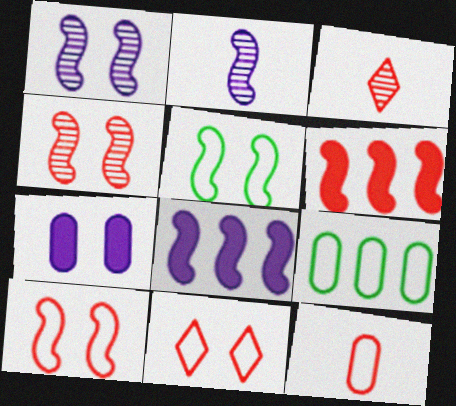[[2, 5, 6]]